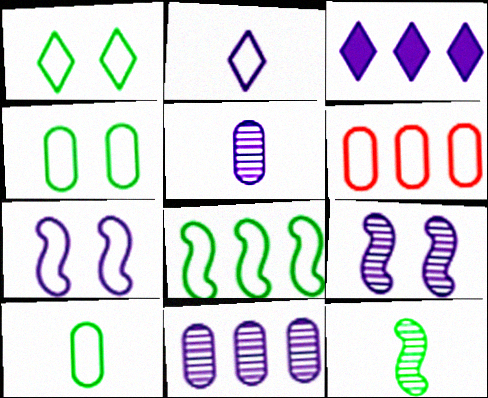[[1, 8, 10], 
[3, 5, 7]]